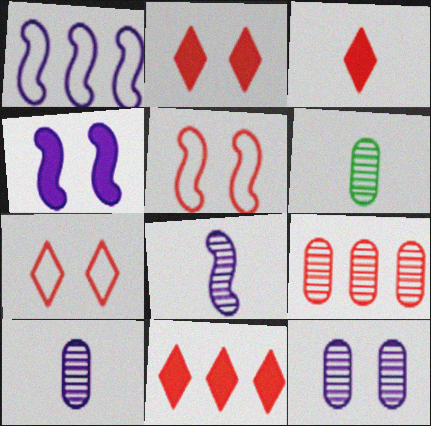[[1, 2, 6], 
[1, 4, 8], 
[2, 3, 11], 
[3, 5, 9], 
[6, 9, 12]]